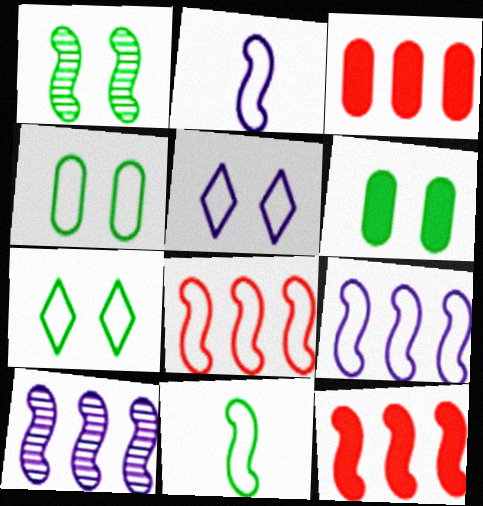[[1, 2, 12], 
[1, 6, 7]]